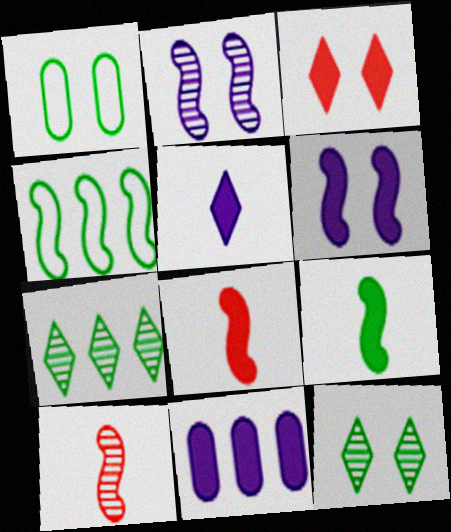[[1, 2, 3], 
[1, 7, 9], 
[2, 4, 8], 
[3, 9, 11], 
[4, 6, 10], 
[5, 6, 11]]